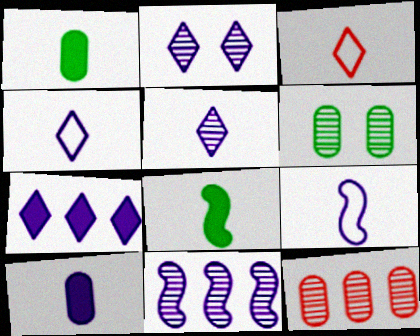[[2, 4, 7], 
[5, 9, 10]]